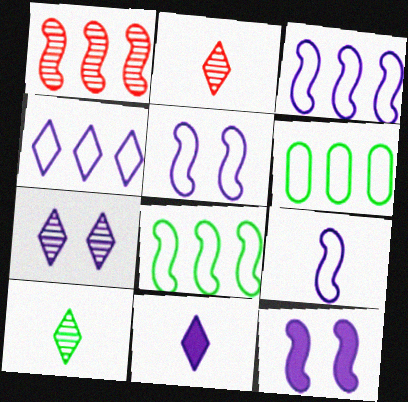[[2, 6, 12], 
[3, 5, 9], 
[4, 7, 11]]